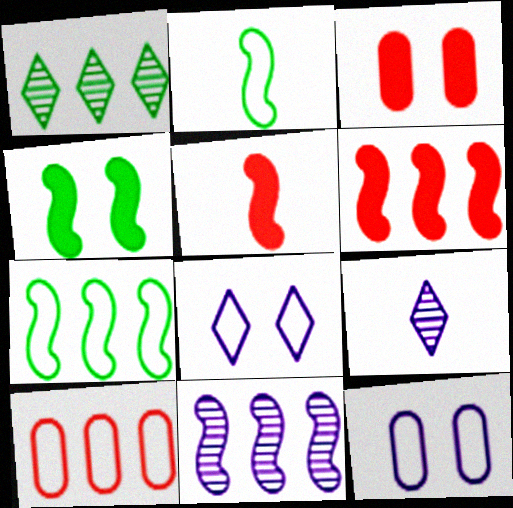[[1, 5, 12], 
[2, 8, 10], 
[3, 7, 9], 
[4, 9, 10], 
[6, 7, 11]]